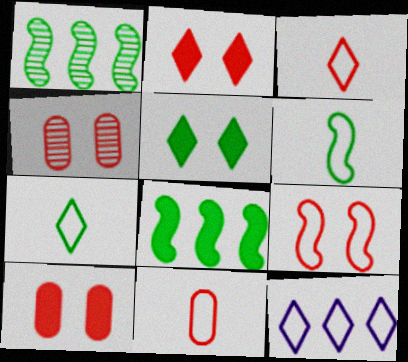[[2, 4, 9]]